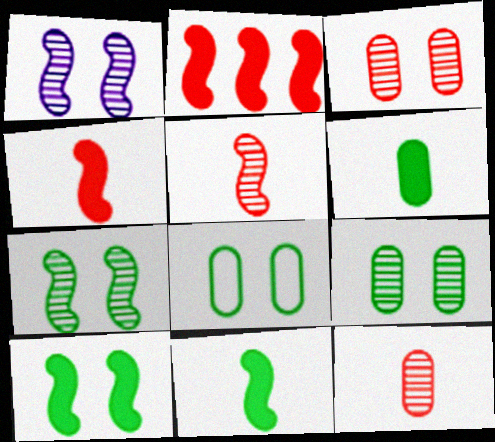[]